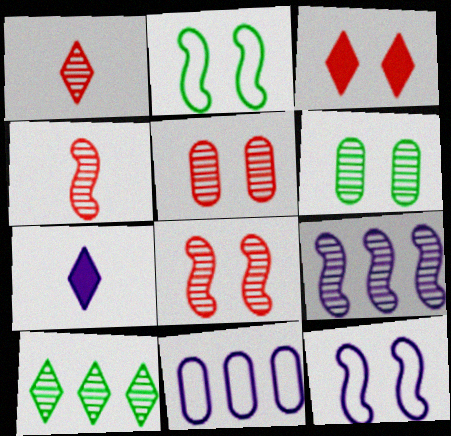[[1, 6, 9], 
[3, 6, 12]]